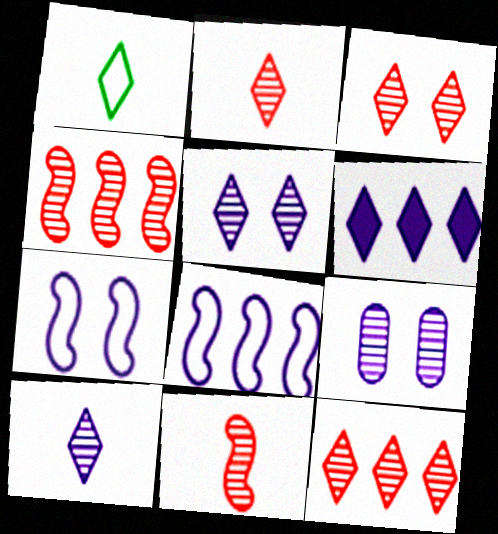[[1, 3, 6], 
[2, 3, 12]]